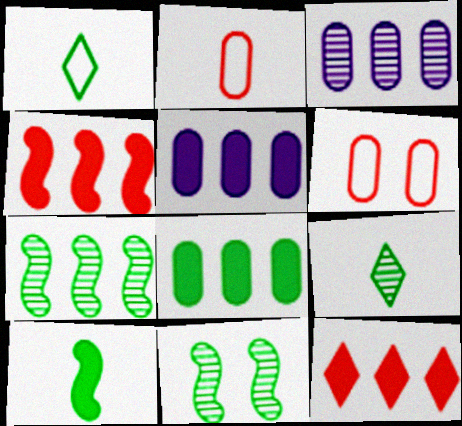[[1, 8, 11]]